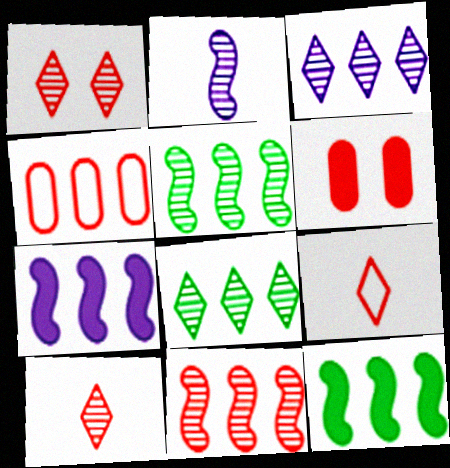[[3, 4, 12], 
[4, 7, 8], 
[6, 9, 11]]